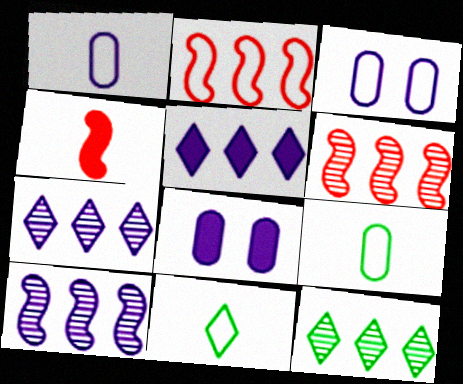[[2, 3, 11], 
[3, 4, 12], 
[6, 8, 11]]